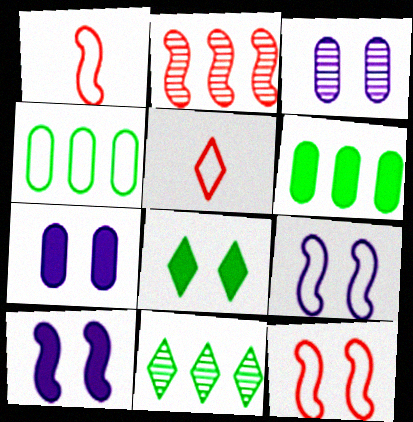[[1, 7, 11], 
[3, 8, 12], 
[4, 5, 9]]